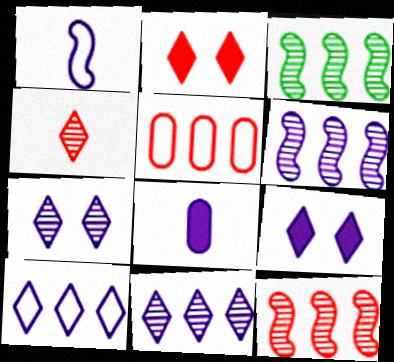[[3, 6, 12]]